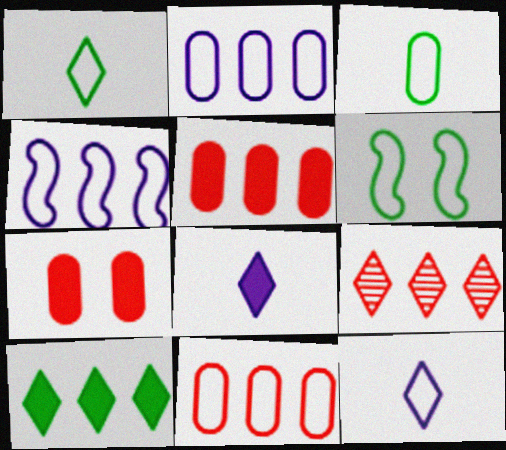[[6, 11, 12]]